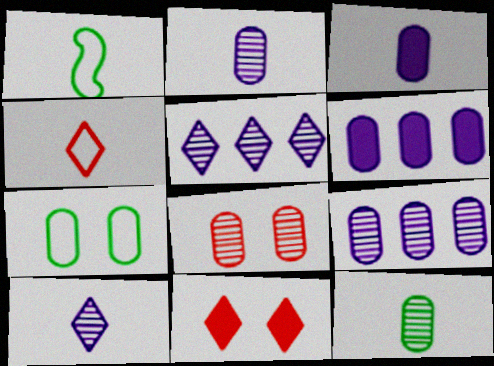[[1, 9, 11], 
[8, 9, 12]]